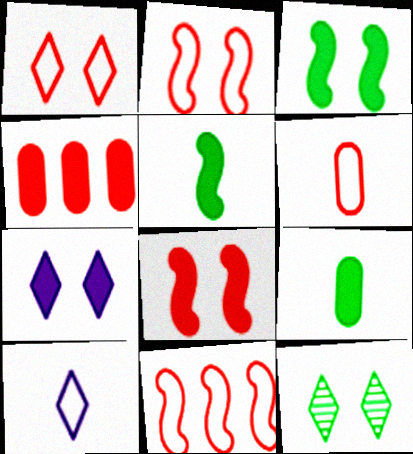[[1, 6, 11], 
[1, 7, 12], 
[4, 5, 7]]